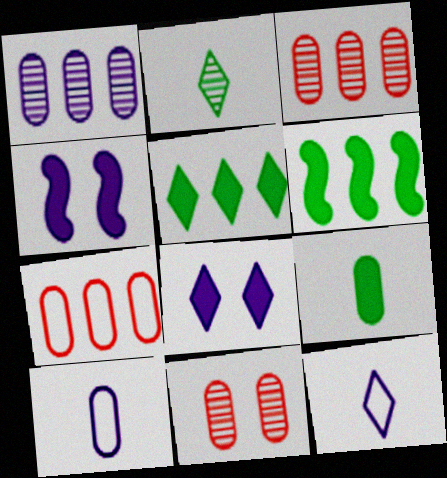[[1, 4, 12], 
[2, 4, 7], 
[6, 11, 12]]